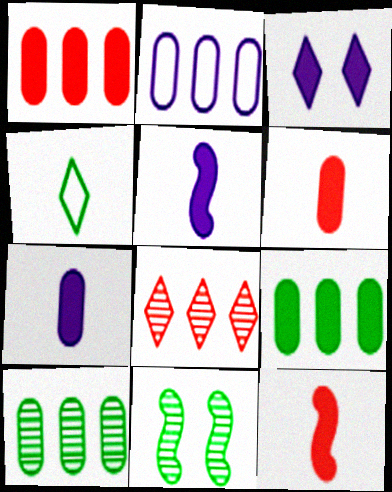[[1, 2, 10], 
[3, 4, 8], 
[3, 9, 12], 
[4, 9, 11]]